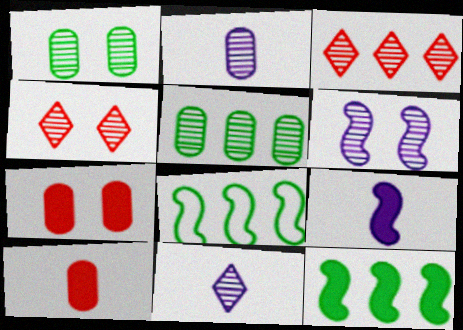[[1, 4, 6], 
[7, 8, 11]]